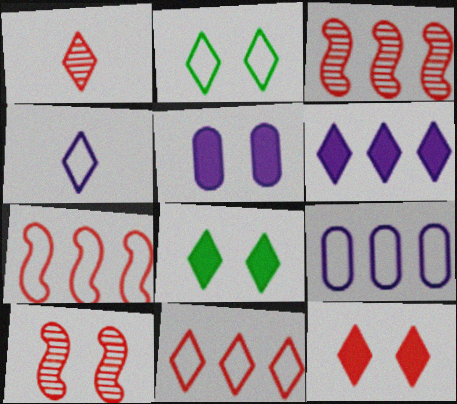[[1, 2, 6], 
[1, 11, 12], 
[2, 4, 11], 
[2, 5, 10]]